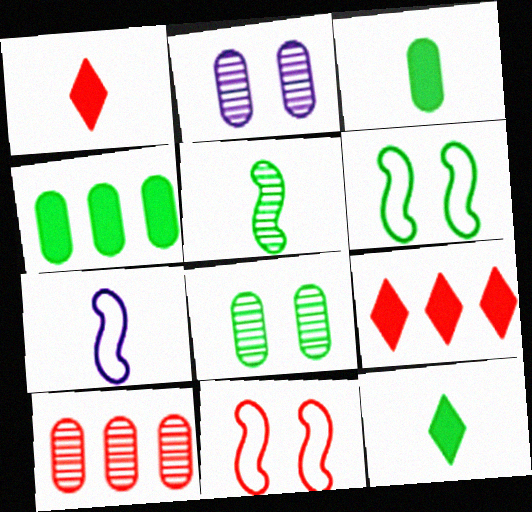[[1, 10, 11], 
[7, 8, 9]]